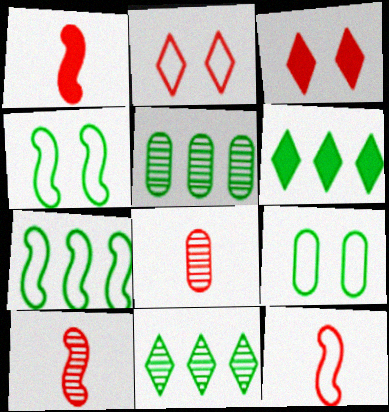[[1, 10, 12], 
[5, 6, 7]]